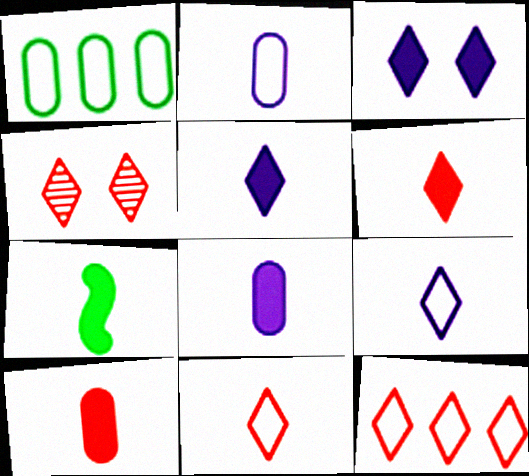[[4, 6, 12], 
[5, 7, 10], 
[6, 7, 8]]